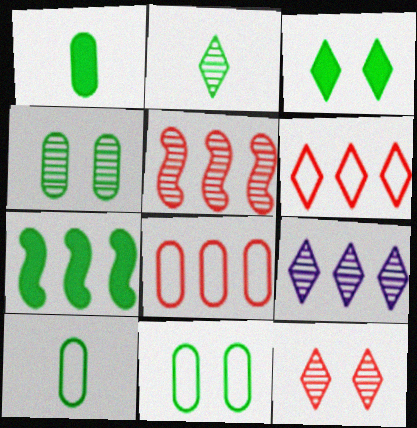[[1, 3, 7], 
[2, 7, 11], 
[2, 9, 12], 
[7, 8, 9]]